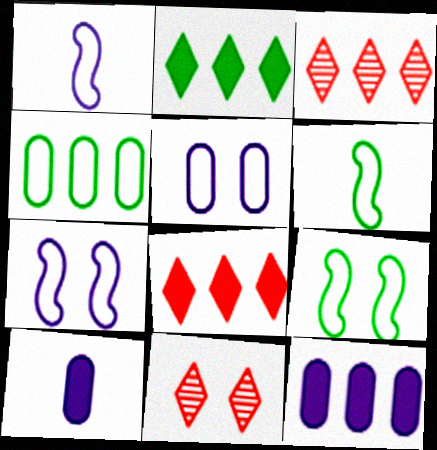[[3, 9, 10], 
[6, 11, 12]]